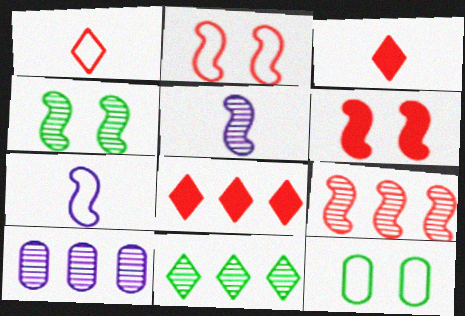[[4, 5, 9], 
[5, 8, 12], 
[9, 10, 11]]